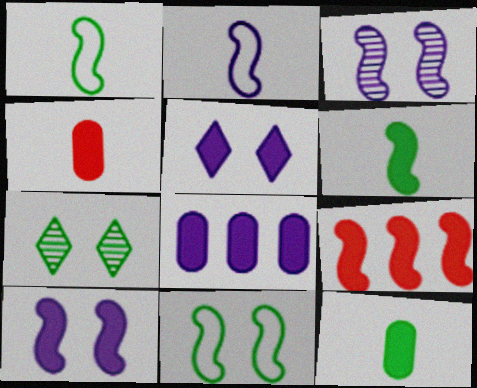[[1, 3, 9], 
[5, 9, 12], 
[6, 9, 10]]